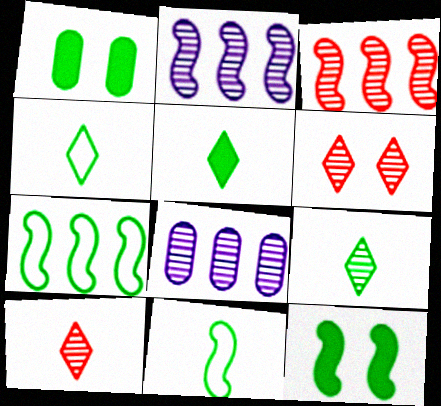[[1, 7, 9], 
[4, 5, 9]]